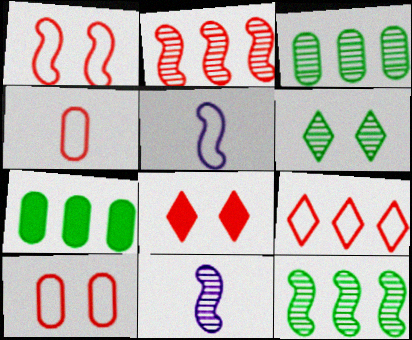[[1, 4, 9], 
[2, 4, 8], 
[3, 5, 8]]